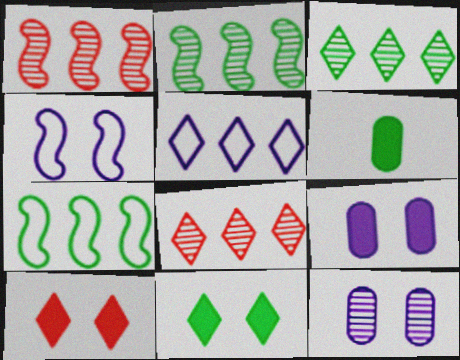[[4, 6, 8]]